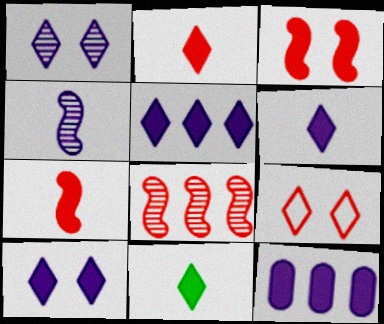[[2, 6, 11], 
[3, 11, 12], 
[5, 6, 10]]